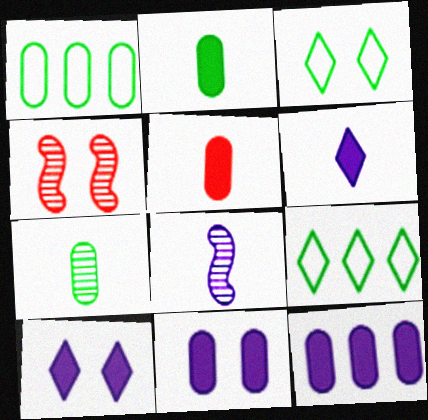[[1, 4, 6], 
[3, 4, 11]]